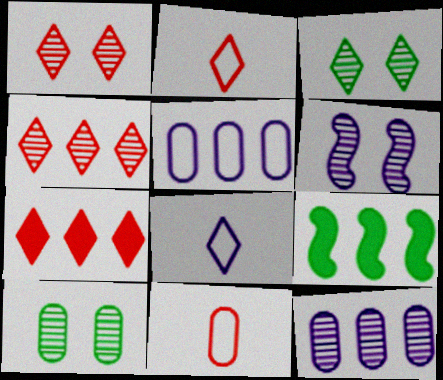[[1, 2, 7], 
[1, 6, 10], 
[3, 7, 8], 
[4, 5, 9]]